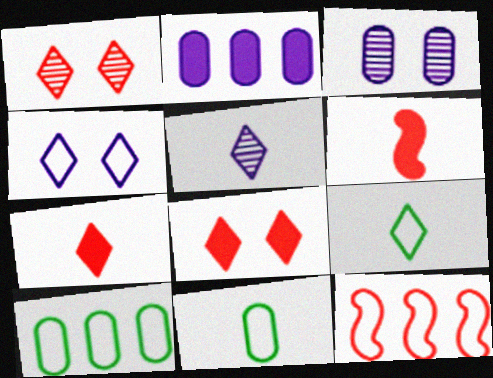[[4, 11, 12], 
[5, 6, 11], 
[5, 7, 9]]